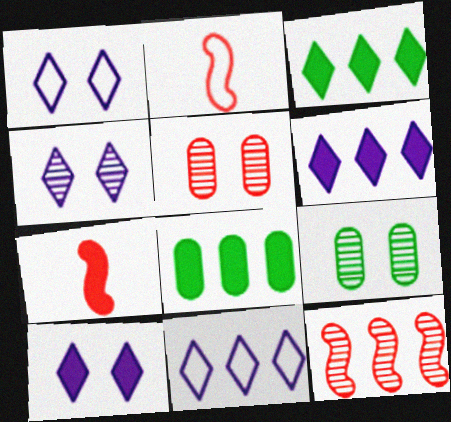[[1, 4, 10], 
[2, 4, 8], 
[2, 6, 9], 
[7, 8, 10], 
[7, 9, 11], 
[8, 11, 12]]